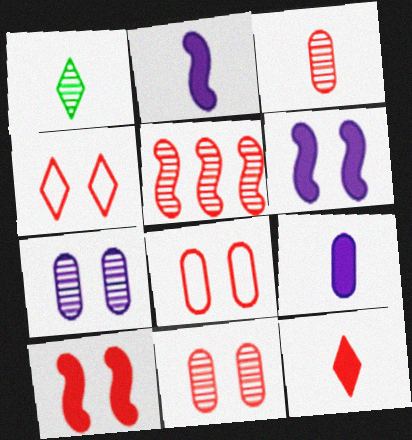[[1, 5, 7], 
[4, 10, 11], 
[5, 8, 12]]